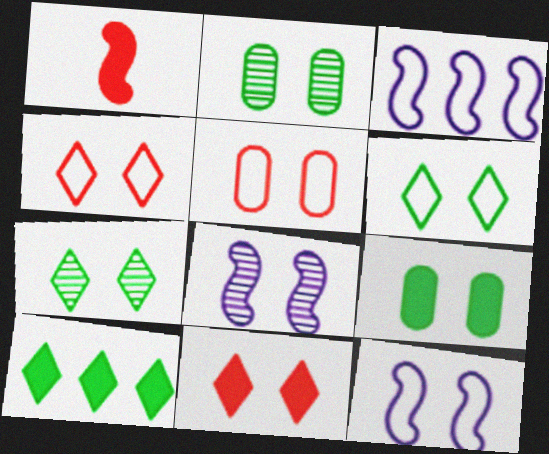[[2, 11, 12], 
[4, 8, 9], 
[5, 6, 12]]